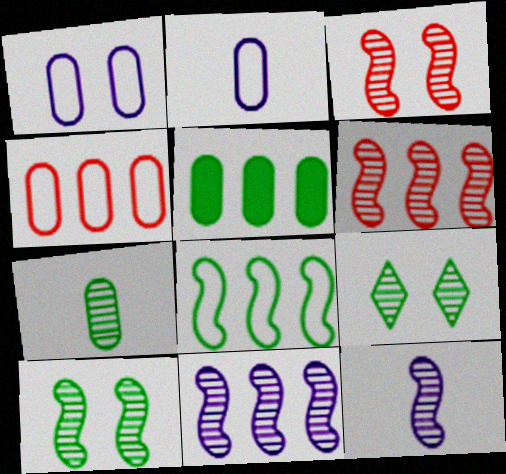[[6, 10, 12]]